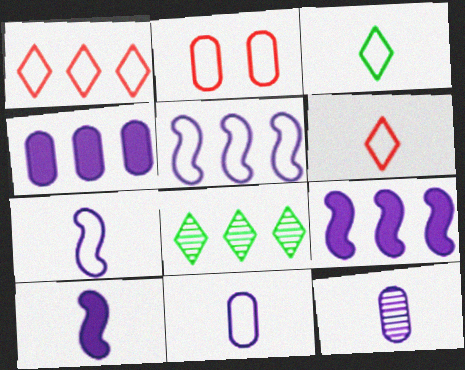[[2, 3, 5], 
[2, 8, 10]]